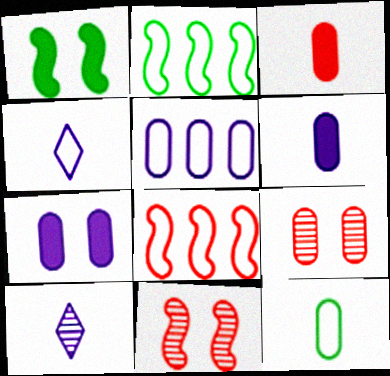[]